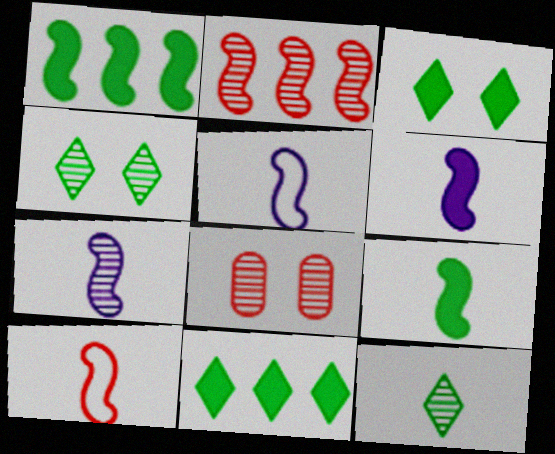[[5, 6, 7], 
[5, 8, 11], 
[7, 9, 10]]